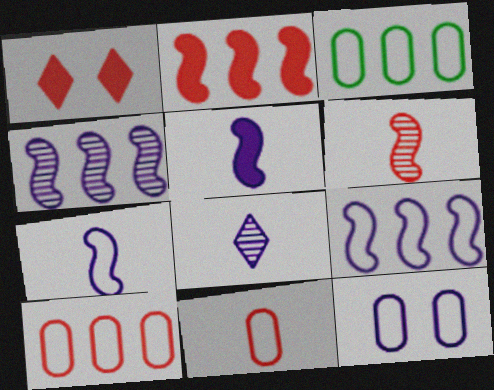[[1, 6, 10], 
[3, 11, 12]]